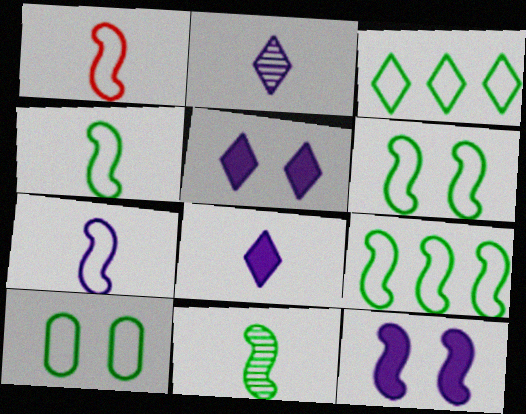[[1, 4, 7], 
[3, 4, 10], 
[4, 6, 9]]